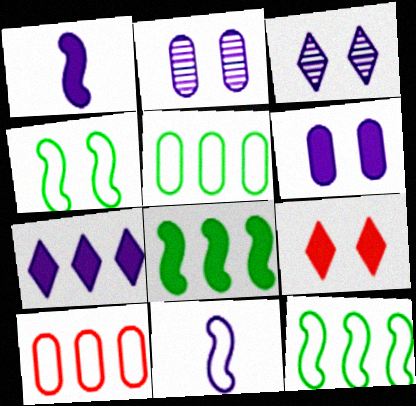[[1, 6, 7], 
[2, 4, 9], 
[2, 7, 11]]